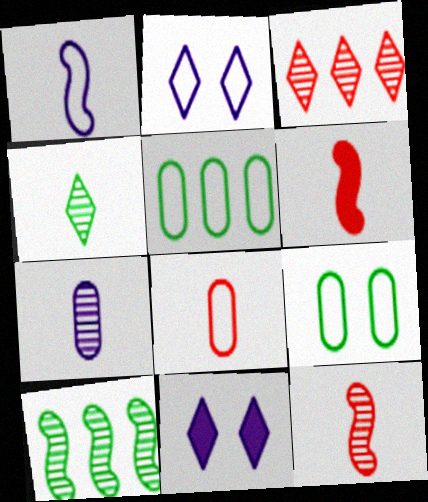[[4, 7, 12], 
[5, 11, 12], 
[8, 10, 11]]